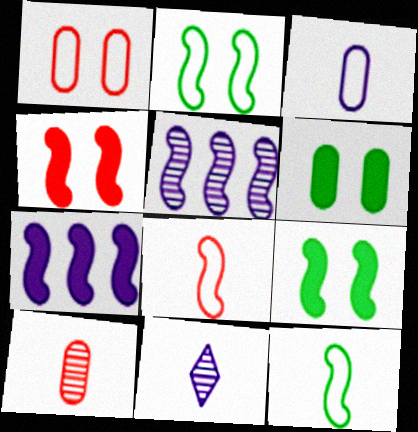[[4, 5, 12], 
[5, 8, 9]]